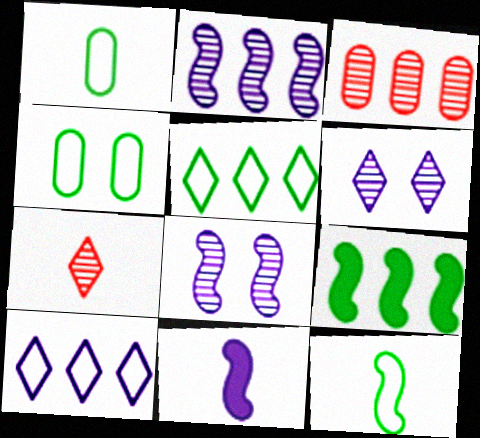[[1, 7, 11], 
[3, 9, 10], 
[4, 5, 12]]